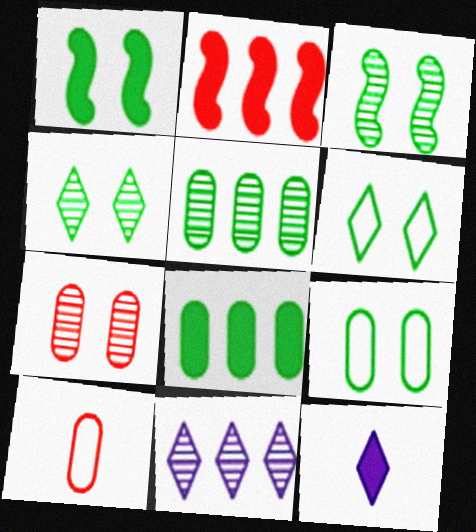[[1, 4, 9], 
[1, 10, 11]]